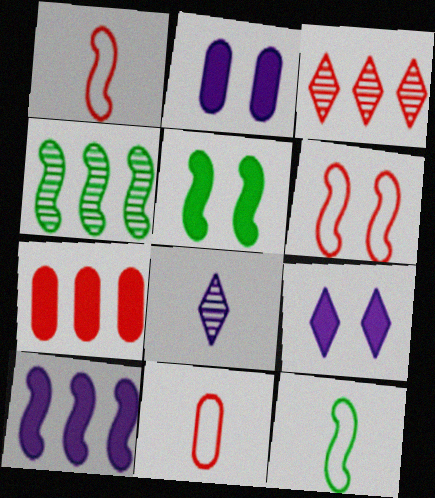[[2, 3, 12], 
[4, 5, 12], 
[4, 9, 11]]